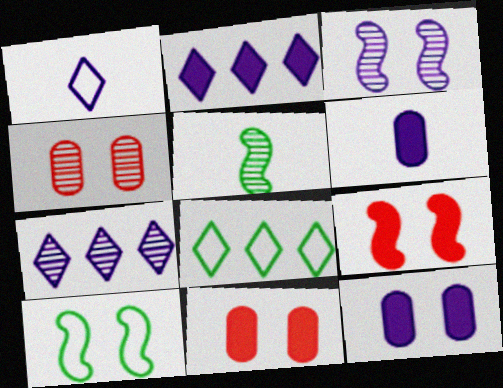[[3, 9, 10], 
[4, 5, 7]]